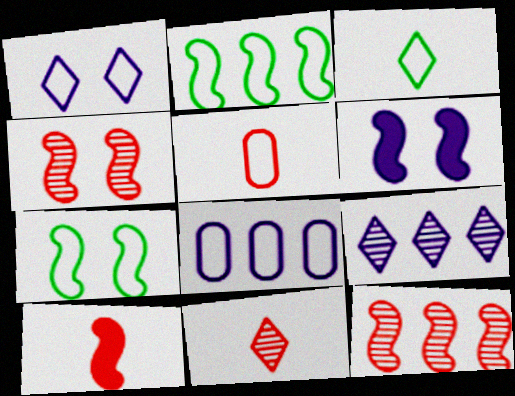[[1, 2, 5], 
[4, 6, 7], 
[5, 10, 11]]